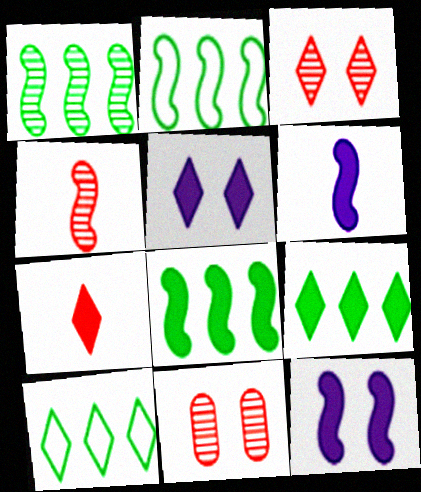[[1, 2, 8], 
[2, 4, 12], 
[5, 7, 9], 
[6, 10, 11]]